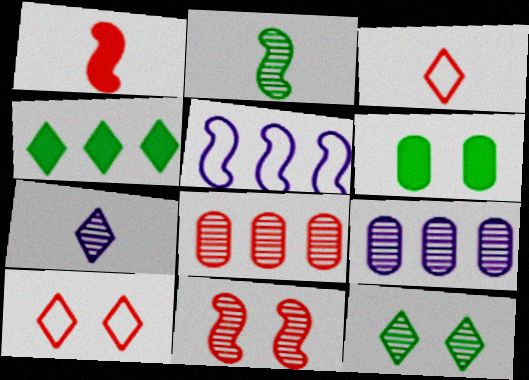[[1, 8, 10], 
[4, 5, 8], 
[4, 7, 10]]